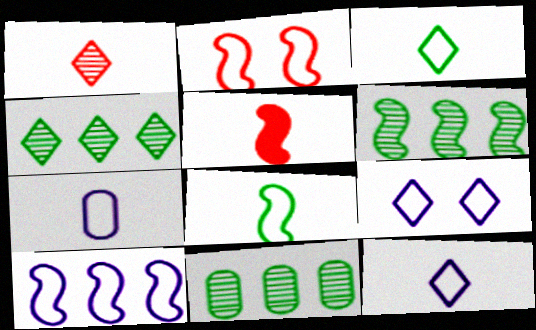[[2, 8, 10], 
[4, 6, 11], 
[5, 9, 11], 
[7, 9, 10]]